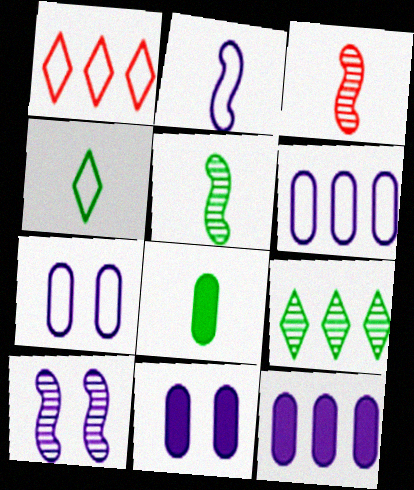[[1, 5, 11], 
[1, 8, 10], 
[4, 5, 8]]